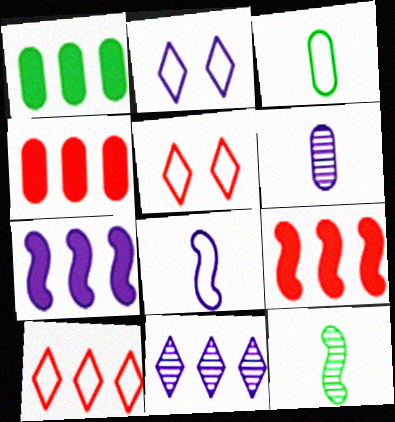[[2, 4, 12], 
[2, 6, 7]]